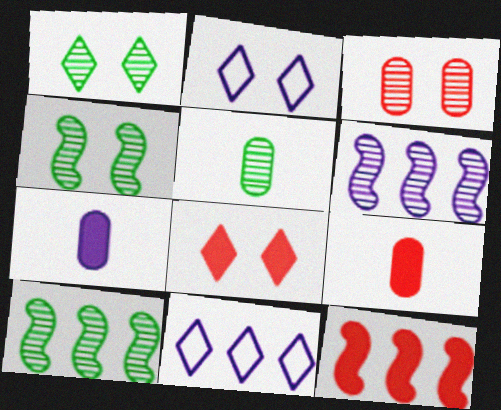[[1, 2, 8], 
[1, 5, 10], 
[2, 5, 12], 
[2, 6, 7], 
[2, 9, 10], 
[4, 9, 11], 
[8, 9, 12]]